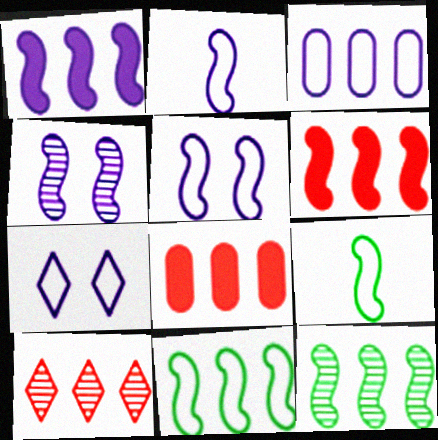[[1, 2, 4], 
[2, 3, 7], 
[4, 6, 9]]